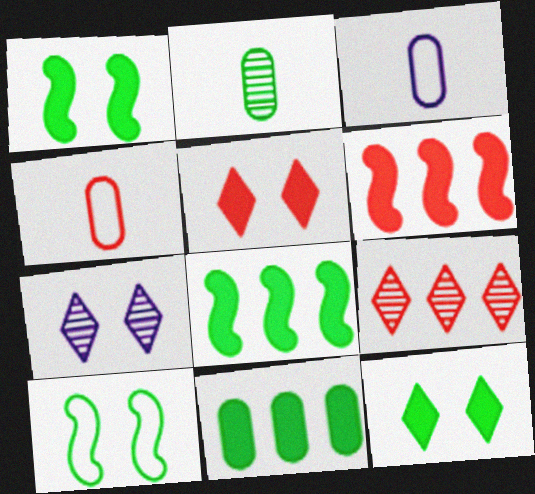[[1, 3, 9], 
[4, 7, 8]]